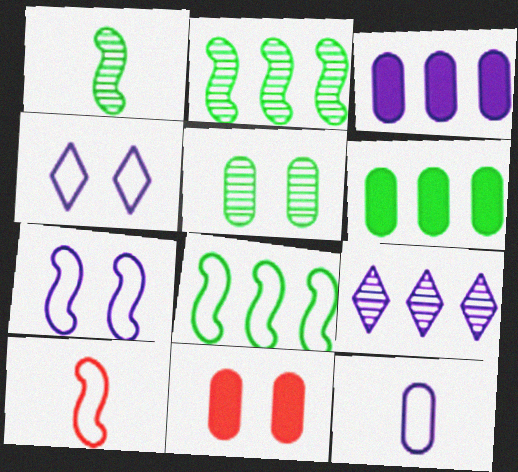[[7, 8, 10]]